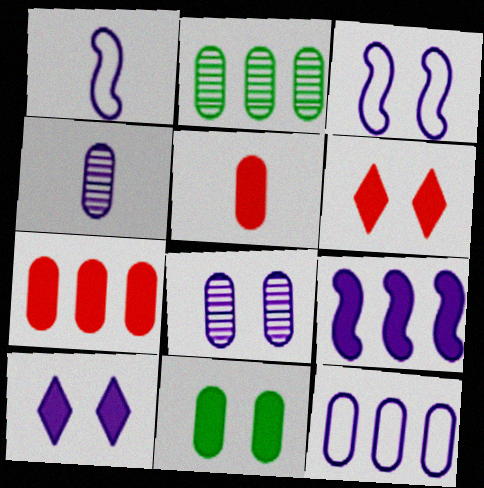[[1, 2, 6], 
[2, 7, 12], 
[3, 8, 10]]